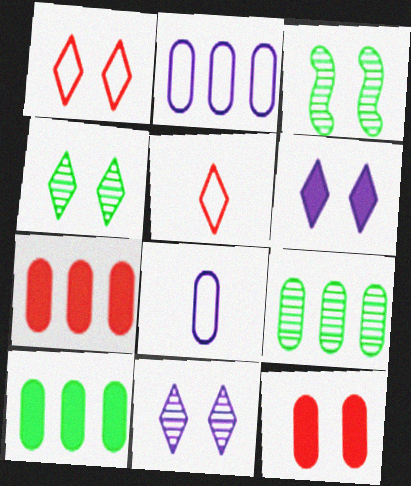[[1, 4, 6], 
[2, 7, 9], 
[8, 9, 12]]